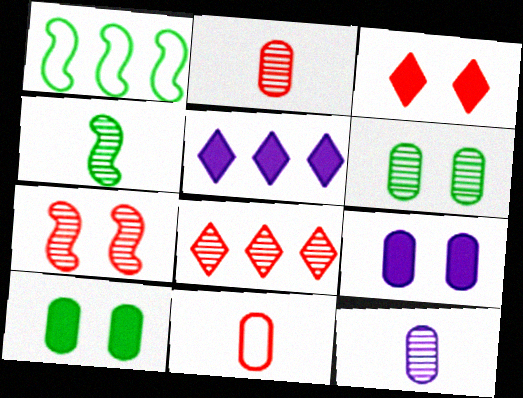[[1, 3, 12], 
[2, 7, 8]]